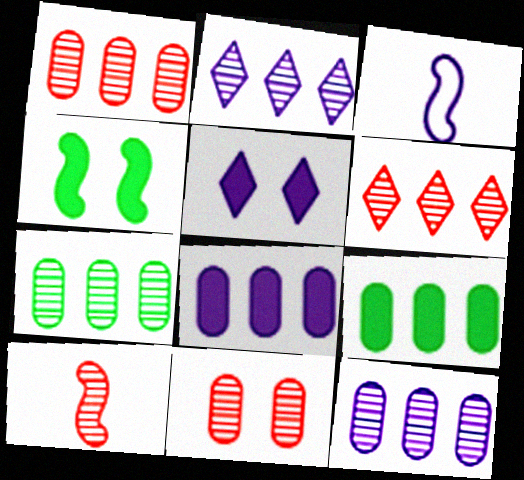[[1, 7, 12], 
[3, 5, 12], 
[6, 10, 11]]